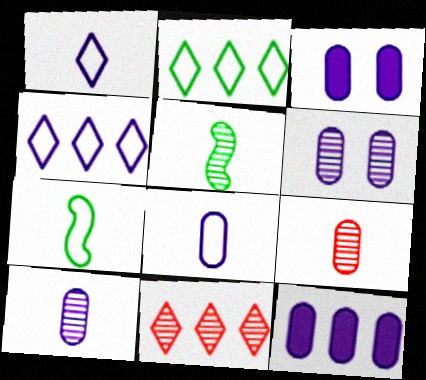[[3, 7, 11], 
[5, 6, 11], 
[6, 8, 12]]